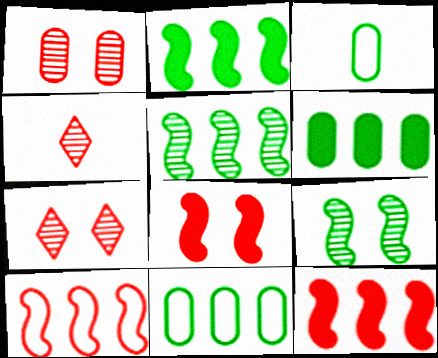[]